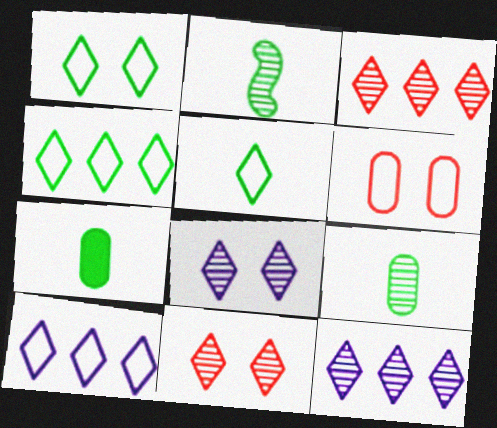[[1, 4, 5], 
[2, 5, 7]]